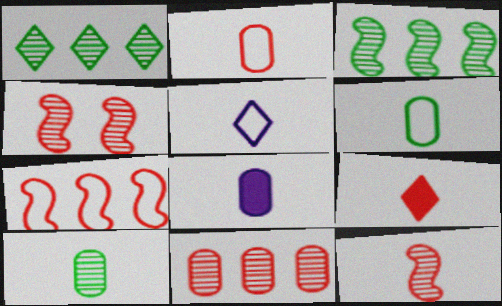[[2, 8, 10], 
[2, 9, 12]]